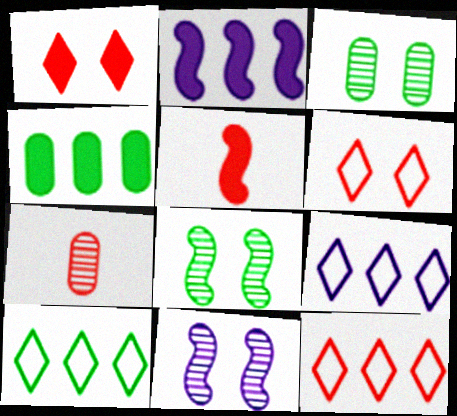[[3, 5, 9], 
[9, 10, 12]]